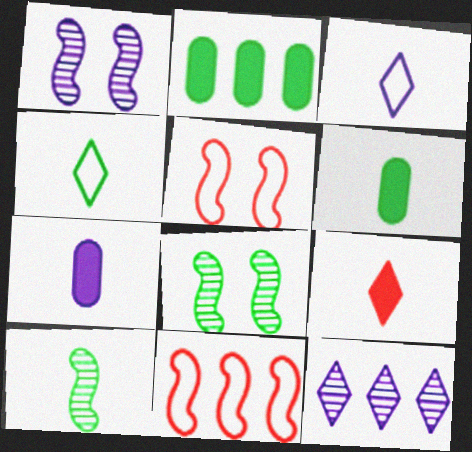[[2, 4, 8], 
[2, 11, 12], 
[4, 6, 10], 
[5, 6, 12]]